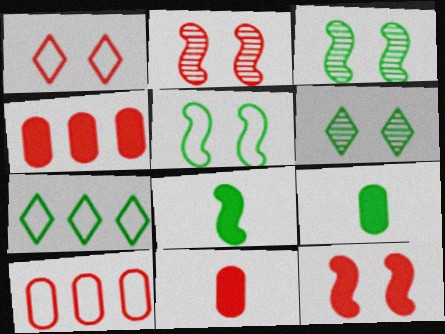[[3, 7, 9]]